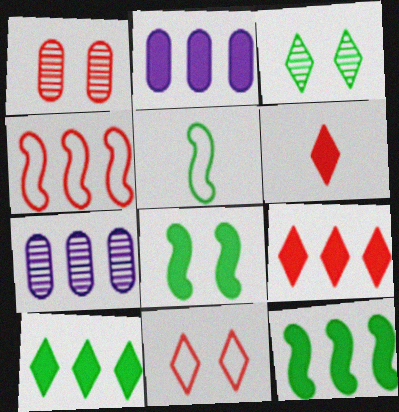[[1, 4, 6], 
[2, 6, 8], 
[2, 9, 12], 
[4, 7, 10]]